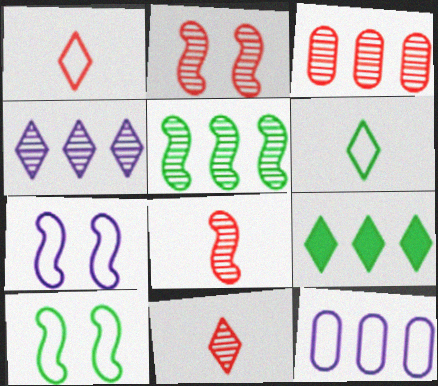[[1, 10, 12], 
[2, 3, 11], 
[3, 4, 5]]